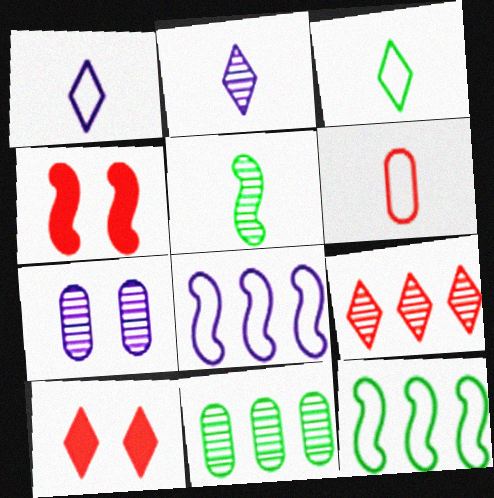[[1, 4, 11], 
[4, 5, 8], 
[4, 6, 9], 
[5, 7, 9]]